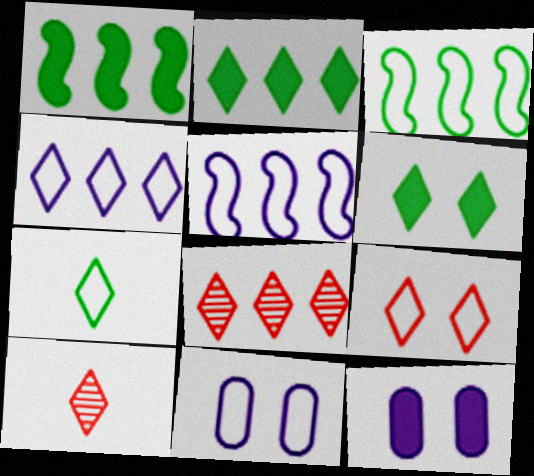[[1, 10, 11], 
[2, 4, 8], 
[3, 10, 12], 
[4, 6, 10], 
[4, 7, 9]]